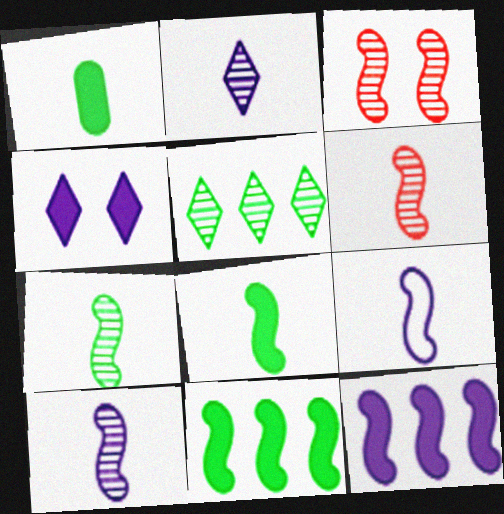[[3, 9, 11], 
[6, 7, 10], 
[6, 8, 9]]